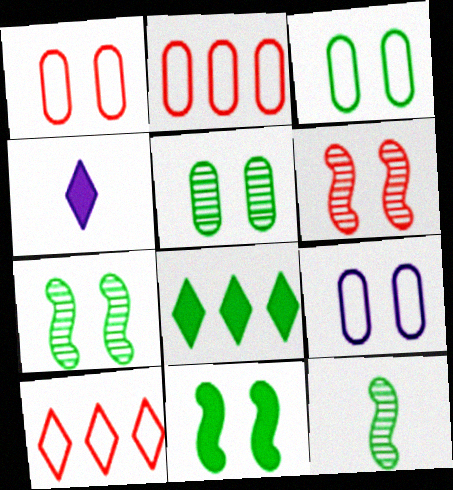[[1, 3, 9], 
[2, 4, 7], 
[3, 8, 12]]